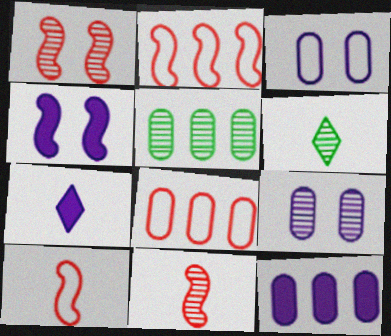[[4, 6, 8], 
[4, 7, 12], 
[5, 8, 12]]